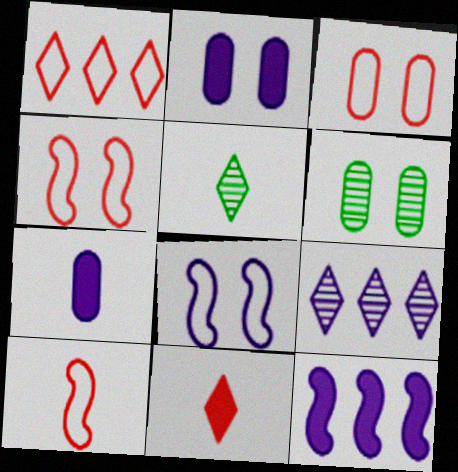[[1, 3, 10], 
[2, 3, 6], 
[3, 5, 12], 
[5, 7, 10], 
[7, 8, 9]]